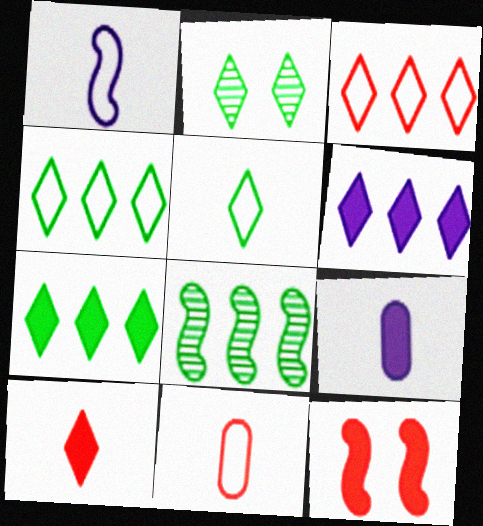[[1, 5, 11], 
[1, 8, 12], 
[2, 5, 7], 
[7, 9, 12]]